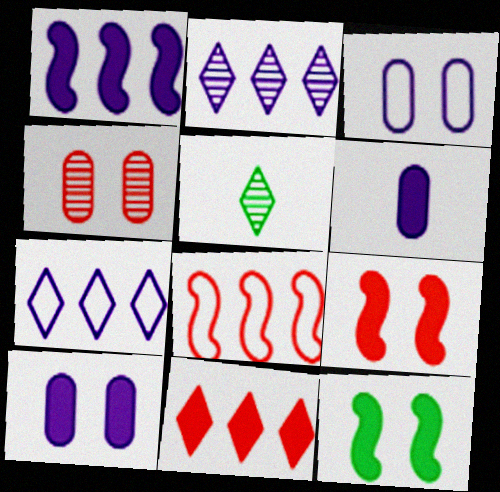[[5, 8, 10], 
[6, 11, 12]]